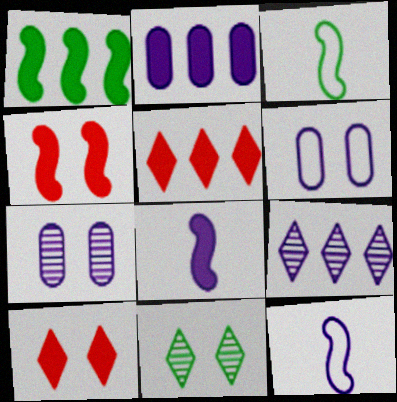[[1, 2, 5], 
[1, 4, 8], 
[3, 5, 7], 
[4, 6, 11], 
[6, 8, 9]]